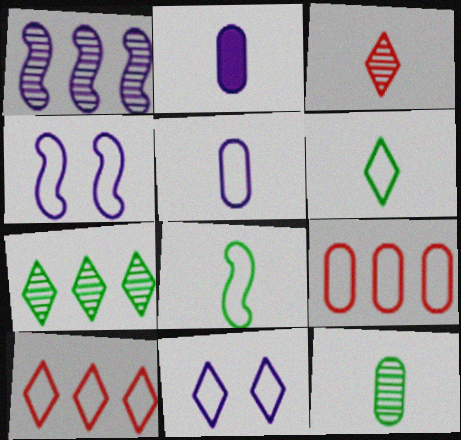[[1, 2, 11], 
[2, 3, 8], 
[4, 6, 9], 
[6, 10, 11], 
[8, 9, 11]]